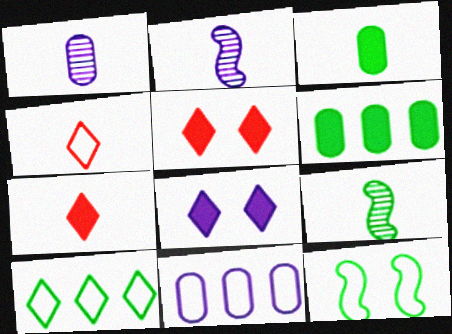[[2, 3, 4], 
[2, 8, 11], 
[4, 11, 12], 
[5, 9, 11]]